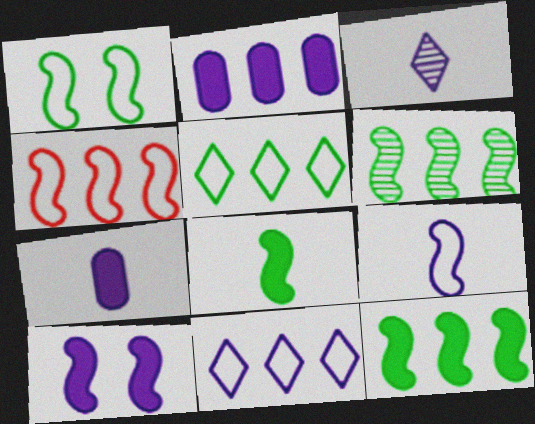[[1, 4, 9], 
[1, 6, 8], 
[3, 7, 9]]